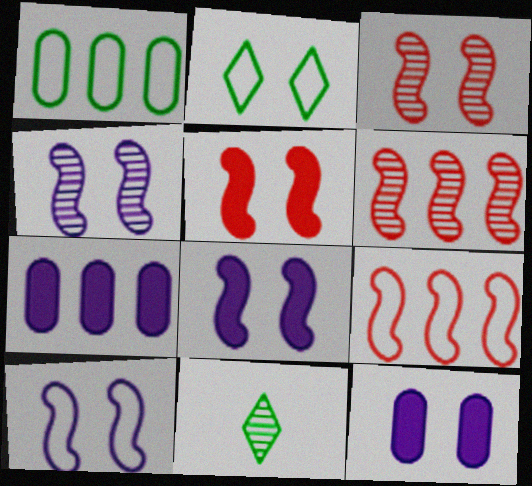[[2, 3, 12], 
[4, 8, 10], 
[9, 11, 12]]